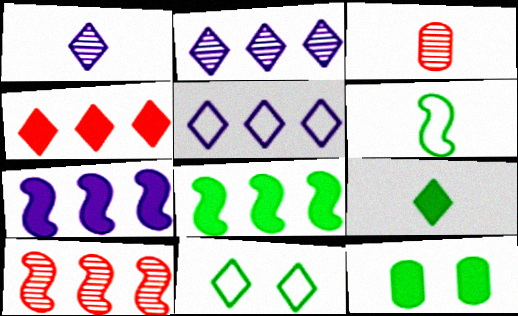[[1, 4, 11], 
[3, 7, 11], 
[8, 9, 12]]